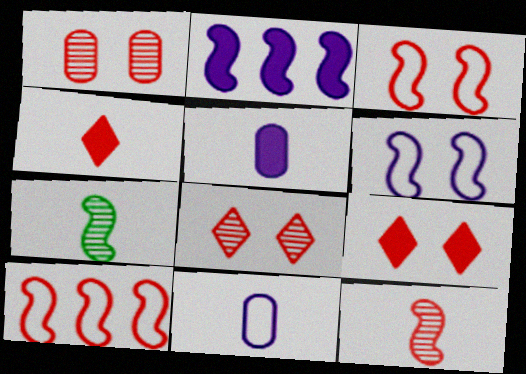[[1, 3, 9], 
[1, 4, 10], 
[2, 3, 7], 
[4, 7, 11]]